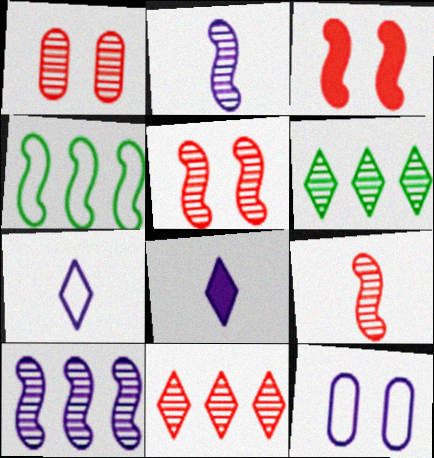[[1, 2, 6], 
[1, 4, 8], 
[1, 9, 11], 
[2, 3, 4], 
[8, 10, 12]]